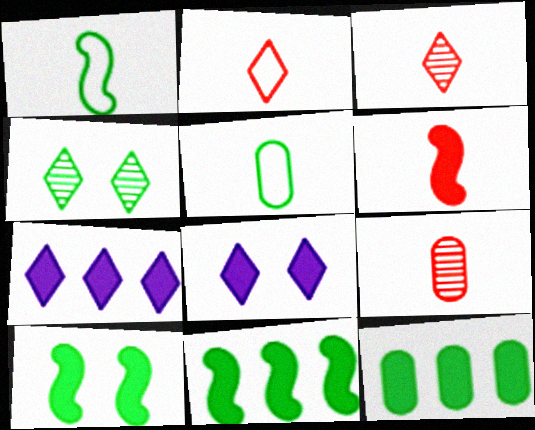[[1, 4, 12], 
[2, 4, 7], 
[2, 6, 9], 
[4, 5, 11], 
[6, 8, 12]]